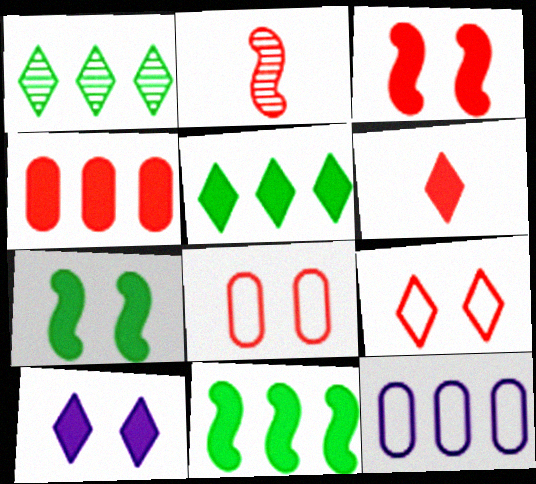[[2, 4, 9], 
[3, 4, 6], 
[5, 6, 10]]